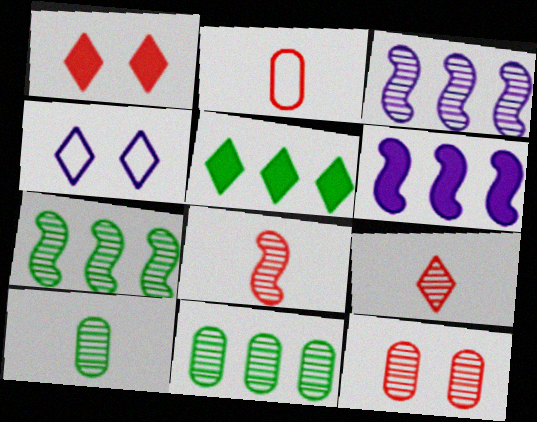[[4, 5, 9]]